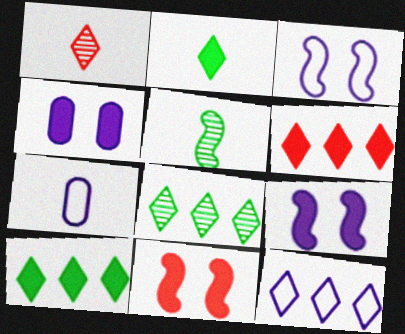[[3, 7, 12], 
[6, 8, 12], 
[7, 8, 11]]